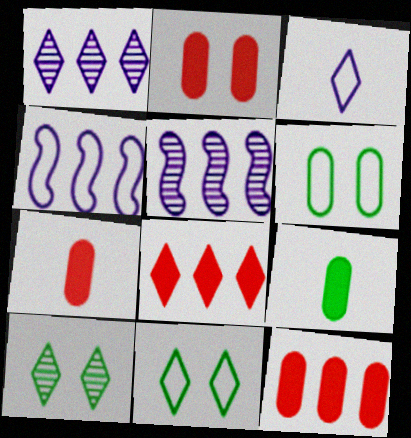[[2, 7, 12], 
[3, 8, 10], 
[4, 7, 10], 
[5, 7, 11]]